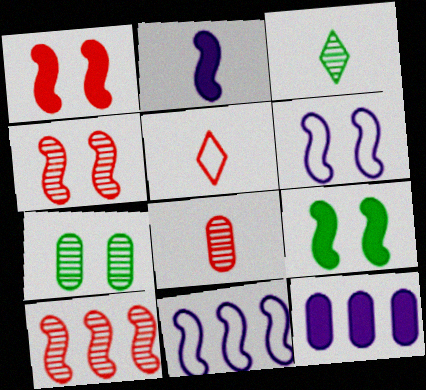[[4, 6, 9]]